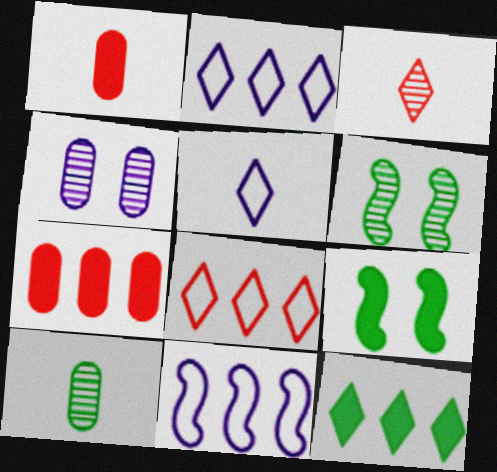[[1, 2, 6], 
[5, 6, 7]]